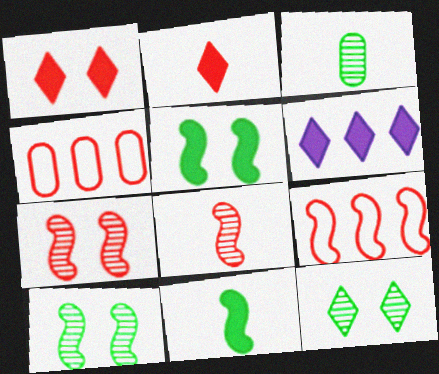[[1, 4, 8], 
[2, 4, 7]]